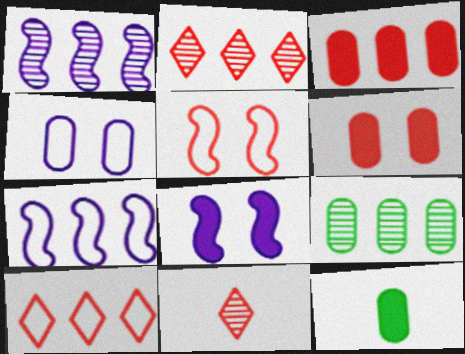[[1, 2, 9], 
[3, 5, 11]]